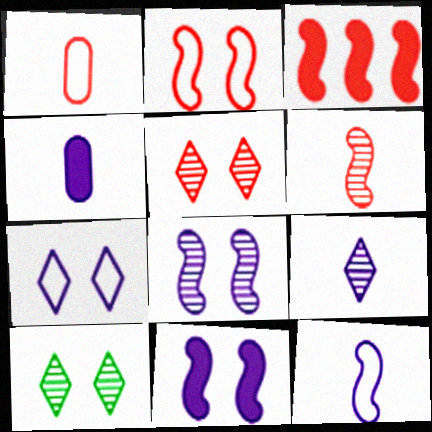[[1, 3, 5], 
[2, 3, 6], 
[4, 9, 12]]